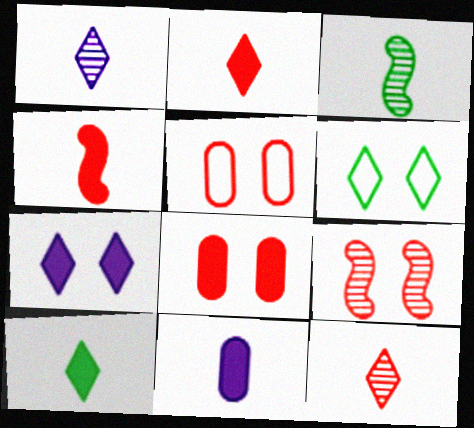[[4, 10, 11]]